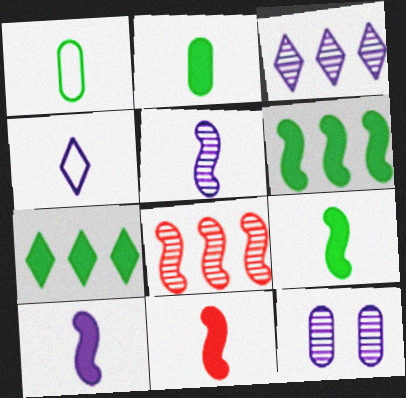[[3, 5, 12], 
[9, 10, 11]]